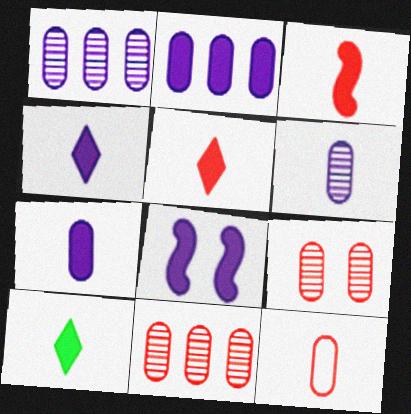[[2, 4, 8], 
[3, 7, 10], 
[4, 5, 10]]